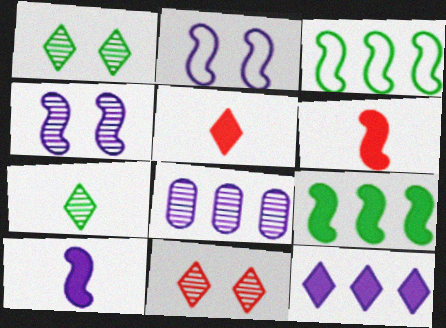[[3, 4, 6]]